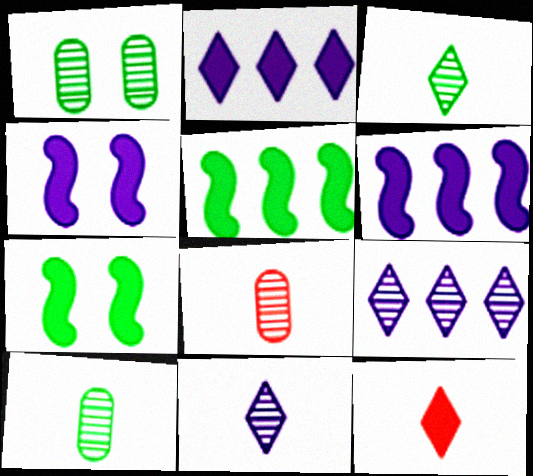[]